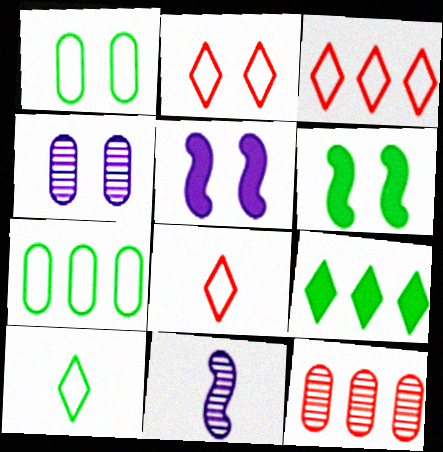[[2, 3, 8], 
[2, 4, 6], 
[5, 10, 12]]